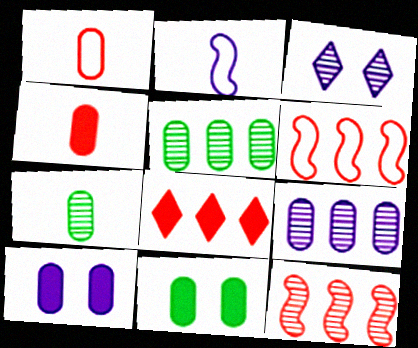[[1, 5, 10], 
[1, 9, 11], 
[3, 7, 12]]